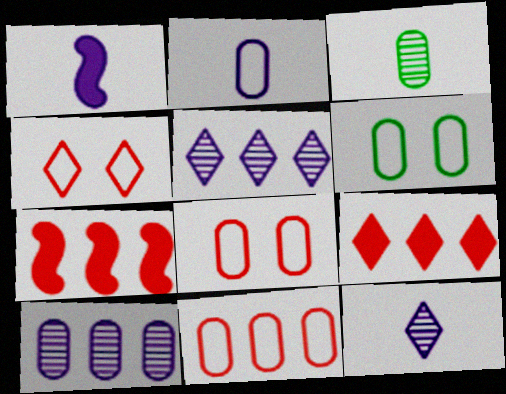[[1, 2, 12], 
[2, 6, 11], 
[6, 7, 12]]